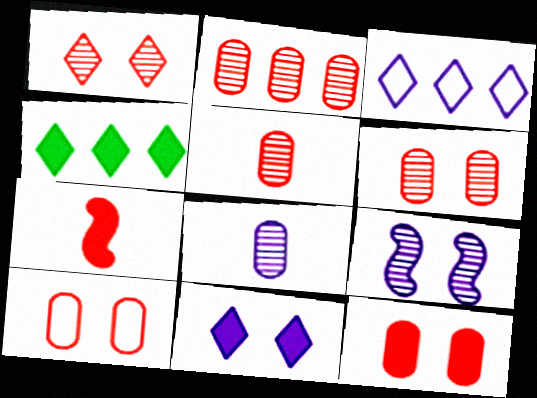[[2, 5, 6], 
[6, 10, 12]]